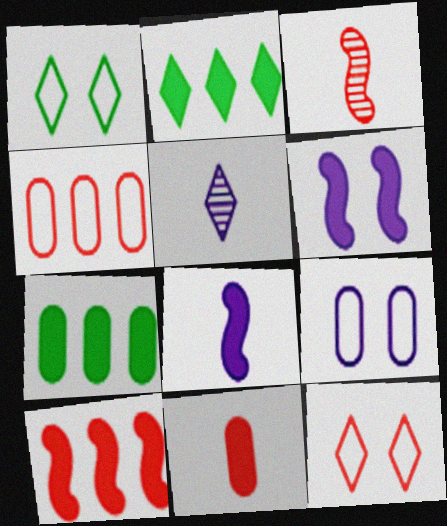[[2, 3, 9], 
[2, 5, 12], 
[2, 6, 11]]